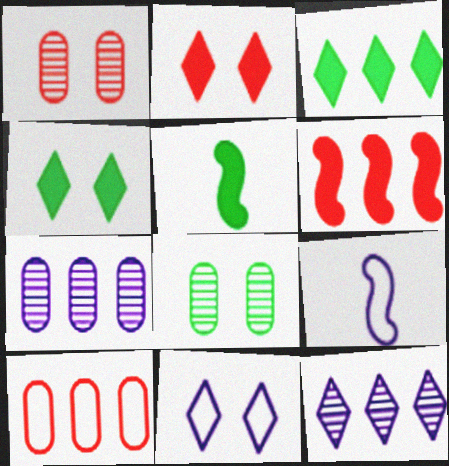[[1, 3, 9]]